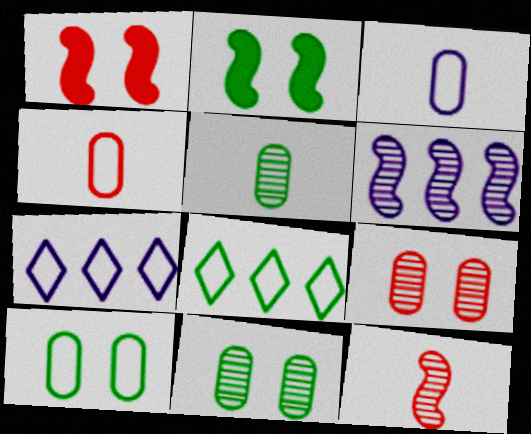[[1, 5, 7], 
[2, 5, 8]]